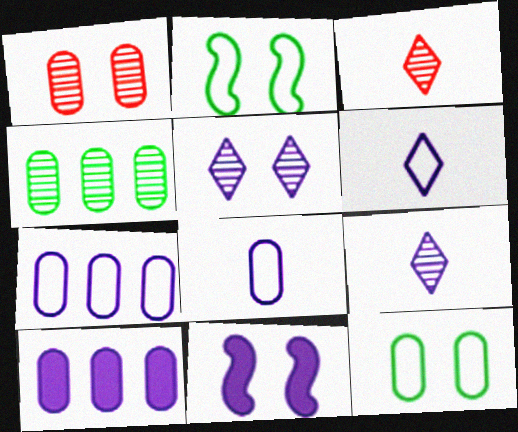[[2, 3, 10], 
[7, 9, 11]]